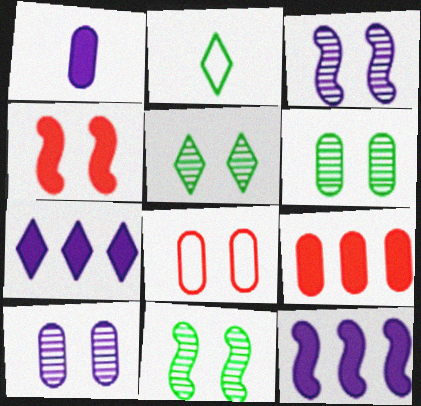[[2, 3, 9], 
[5, 6, 11]]